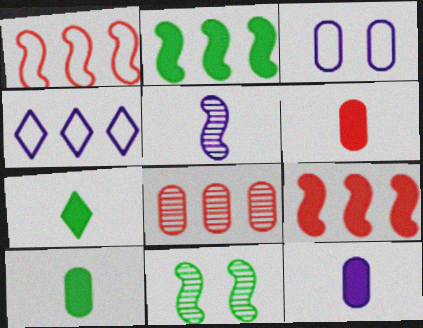[[2, 4, 8], 
[3, 8, 10], 
[4, 6, 11], 
[6, 10, 12]]